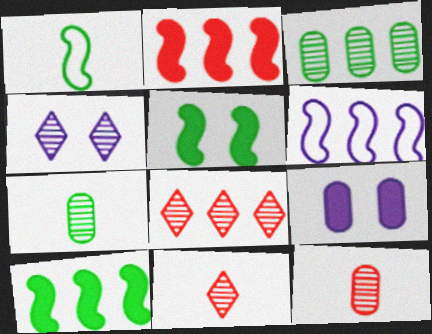[[1, 8, 9]]